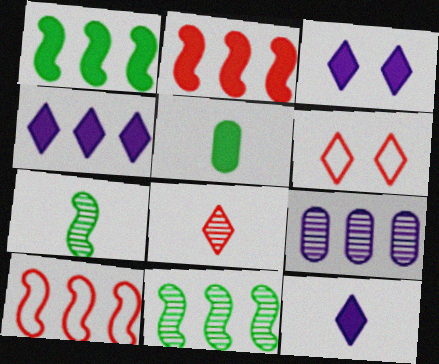[[2, 3, 5], 
[3, 4, 12]]